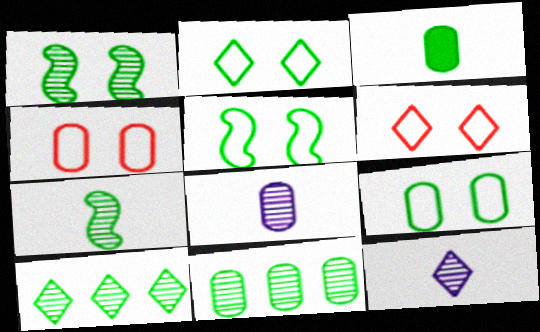[[2, 5, 9], 
[3, 5, 10], 
[3, 9, 11]]